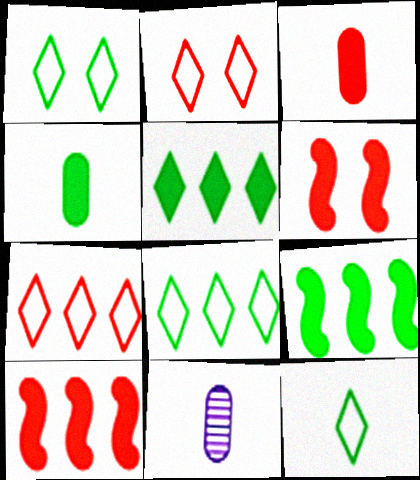[[1, 8, 12], 
[1, 10, 11], 
[2, 9, 11], 
[6, 8, 11]]